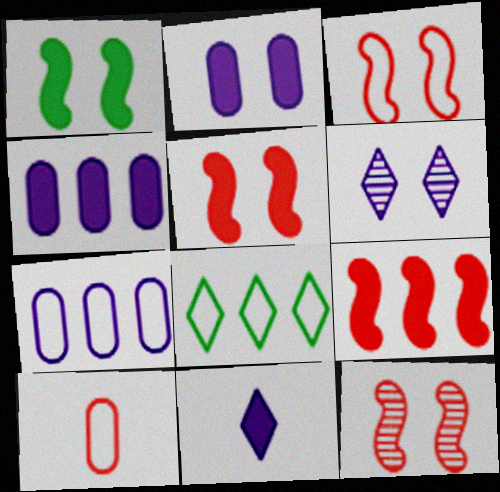[[3, 5, 12]]